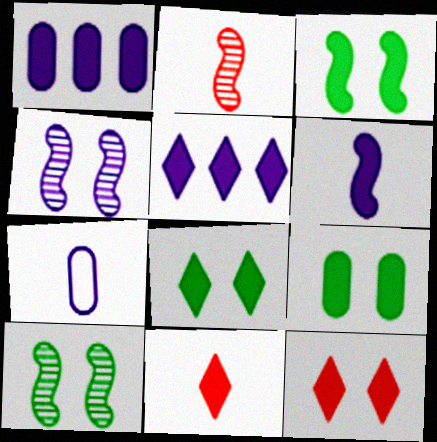[[1, 3, 11], 
[3, 8, 9], 
[4, 5, 7], 
[5, 8, 11]]